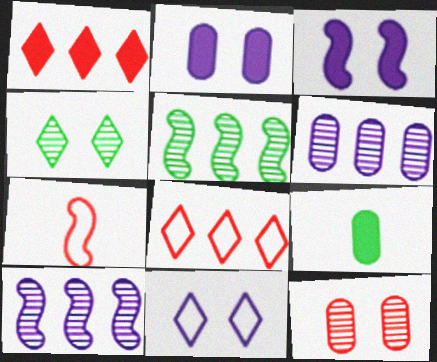[[1, 3, 9], 
[1, 7, 12], 
[3, 5, 7]]